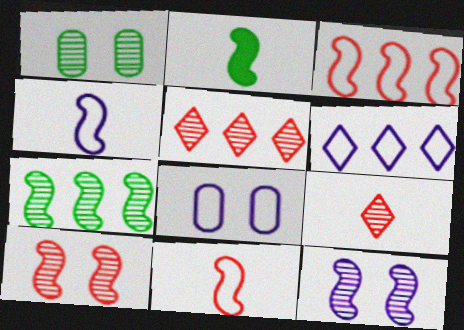[[2, 3, 12], 
[2, 5, 8], 
[4, 6, 8]]